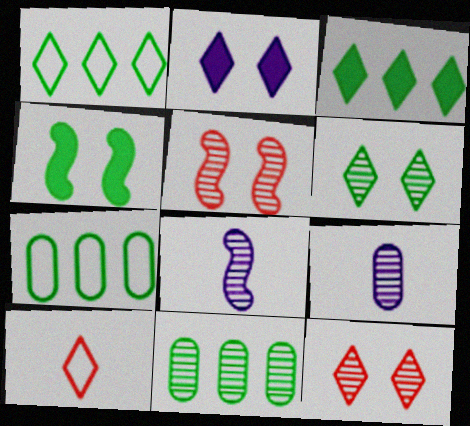[[8, 11, 12]]